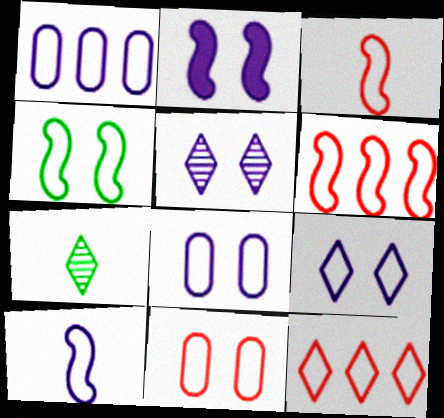[[1, 9, 10], 
[2, 5, 8], 
[3, 11, 12], 
[4, 6, 10], 
[4, 9, 11]]